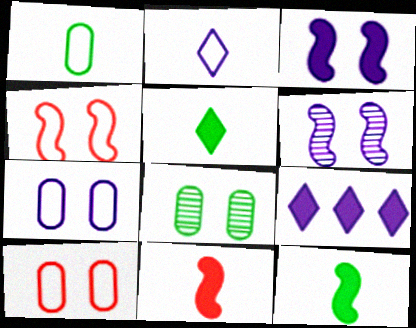[]